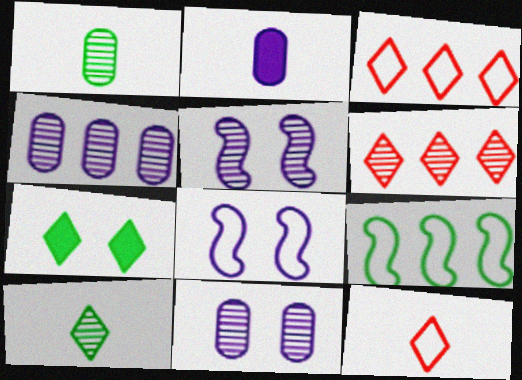[[1, 5, 6], 
[1, 7, 9]]